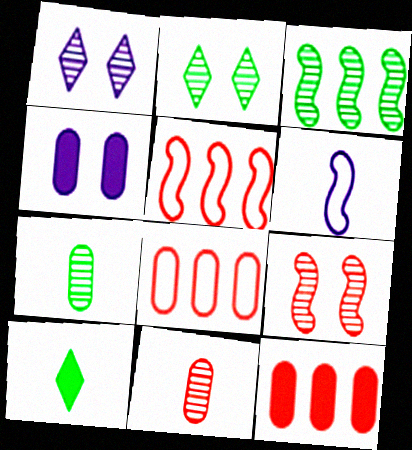[[1, 3, 11], 
[2, 3, 7], 
[2, 6, 12], 
[4, 7, 8], 
[6, 10, 11]]